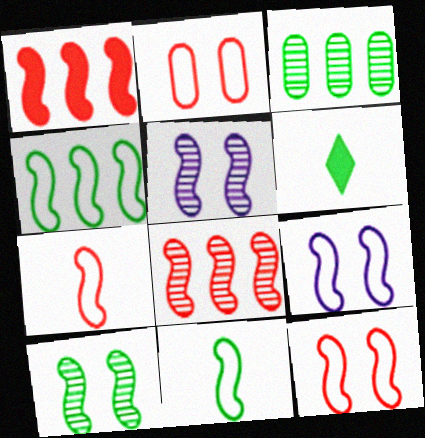[[1, 5, 11], 
[4, 7, 9]]